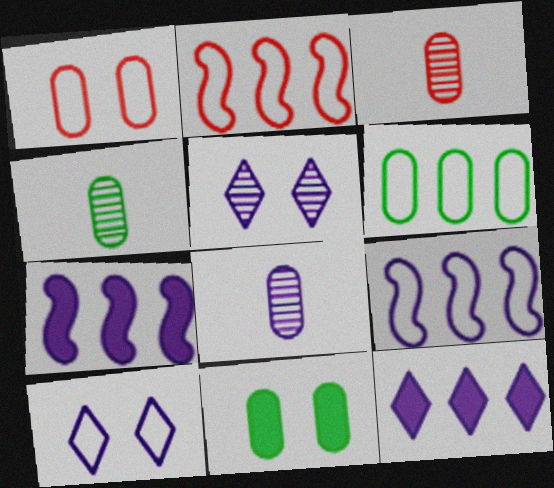[[3, 4, 8], 
[4, 6, 11], 
[7, 8, 10]]